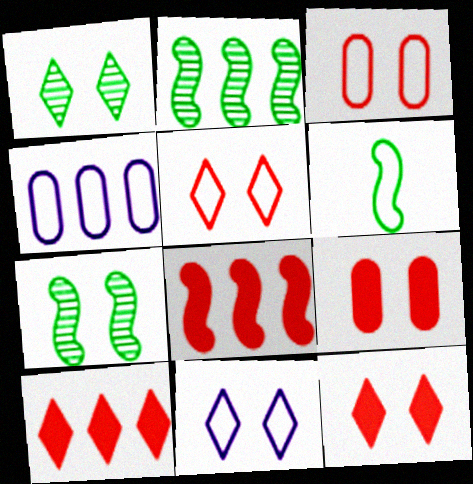[[1, 11, 12], 
[2, 4, 10], 
[4, 5, 6], 
[7, 9, 11]]